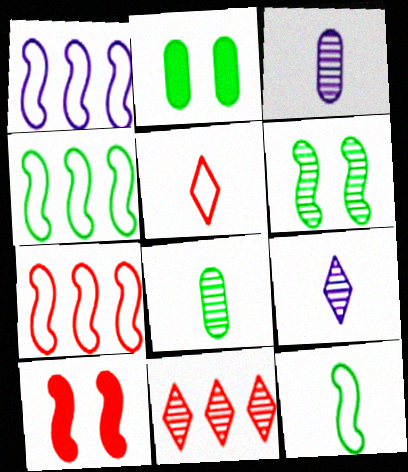[[1, 4, 7], 
[2, 7, 9], 
[3, 6, 11]]